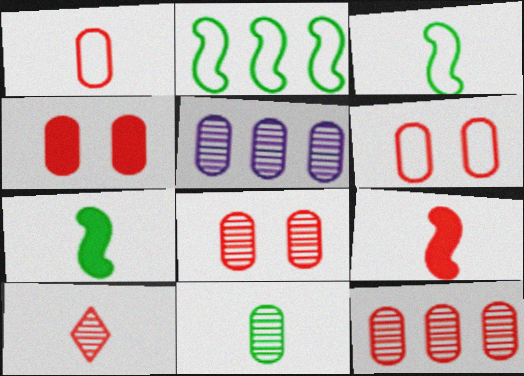[[1, 4, 12], 
[1, 9, 10], 
[4, 6, 8], 
[5, 8, 11]]